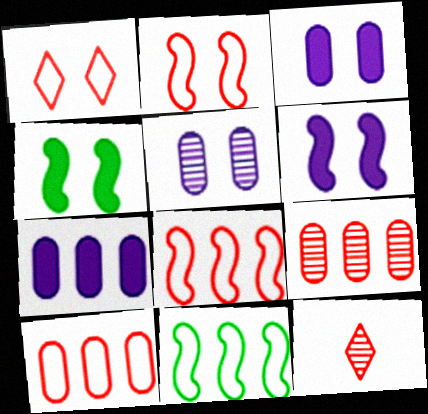[[1, 4, 5], 
[3, 11, 12]]